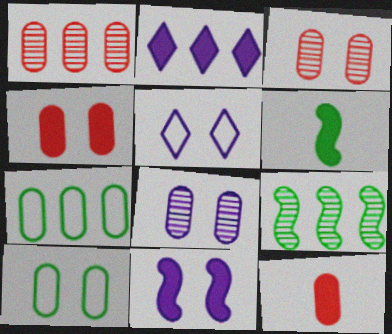[[1, 5, 6], 
[2, 4, 6], 
[4, 8, 10], 
[5, 8, 11], 
[5, 9, 12], 
[7, 8, 12]]